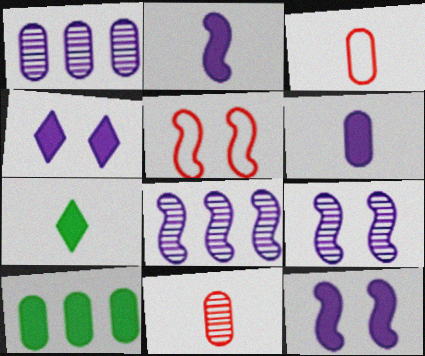[[1, 5, 7]]